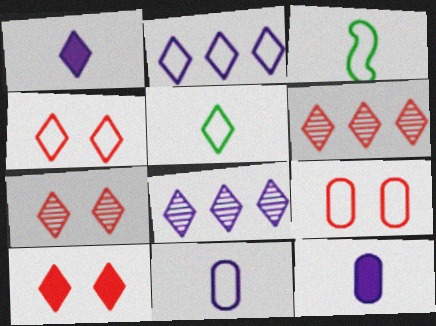[[2, 3, 9], 
[2, 4, 5], 
[4, 7, 10], 
[5, 8, 10]]